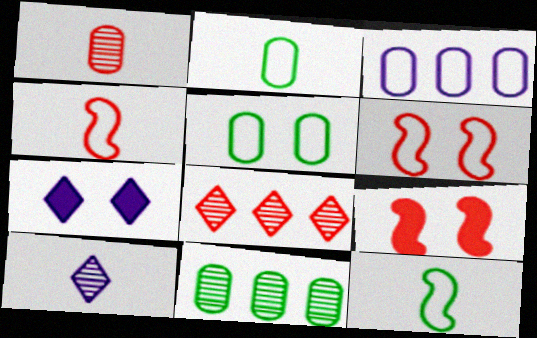[[4, 7, 11]]